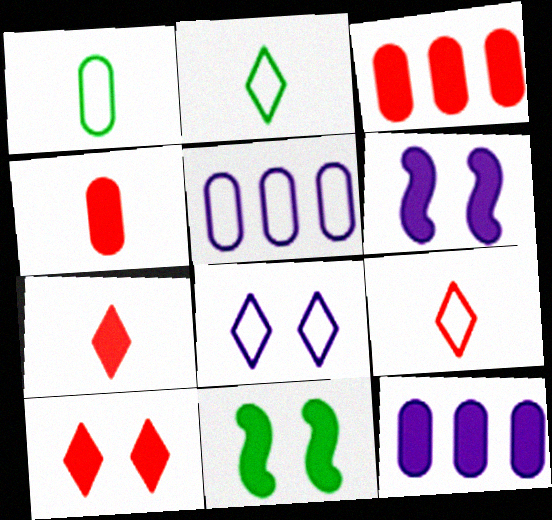[[7, 11, 12]]